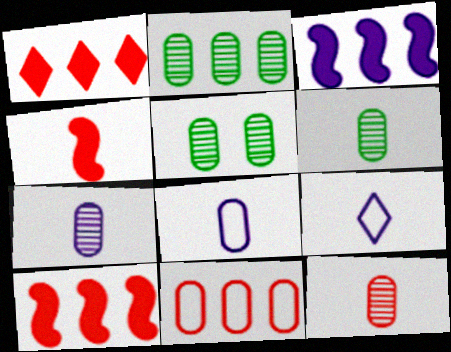[[2, 5, 6], 
[4, 6, 9], 
[5, 9, 10], 
[6, 7, 12]]